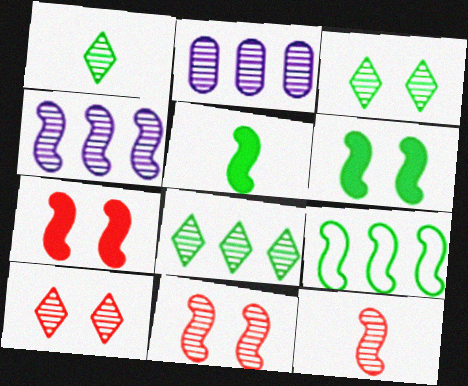[[1, 2, 11], 
[1, 3, 8], 
[2, 3, 12]]